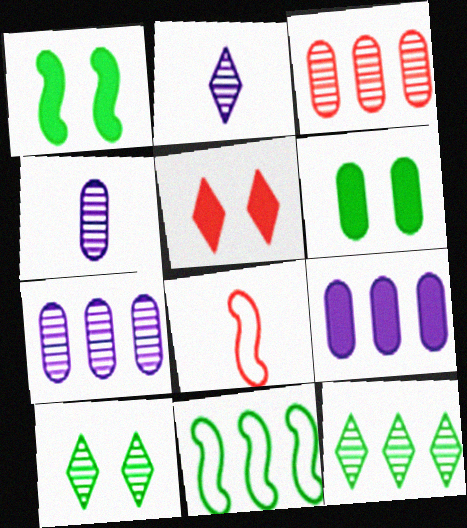[[3, 5, 8], 
[4, 5, 11], 
[8, 9, 10]]